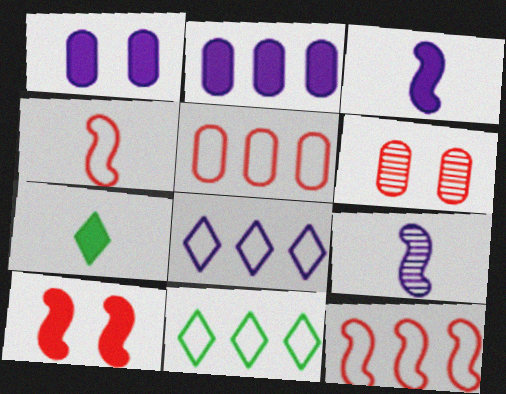[[1, 8, 9], 
[2, 7, 10], 
[3, 6, 11]]